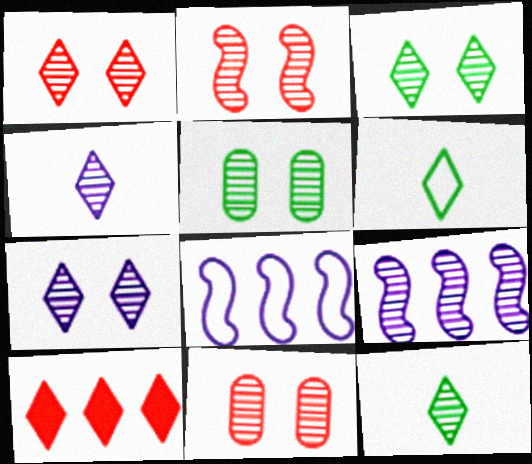[[1, 2, 11], 
[1, 3, 7], 
[2, 5, 7], 
[6, 7, 10], 
[9, 11, 12]]